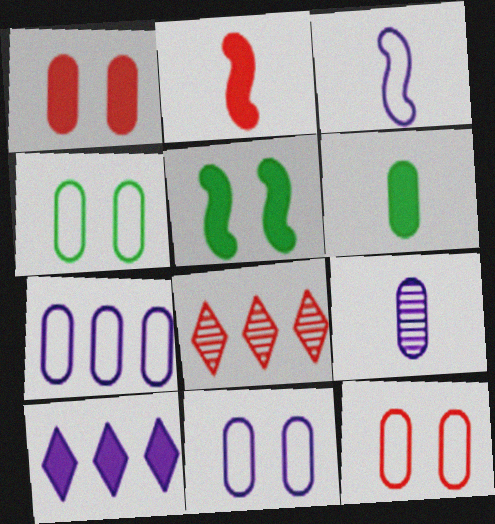[[2, 8, 12], 
[4, 11, 12]]